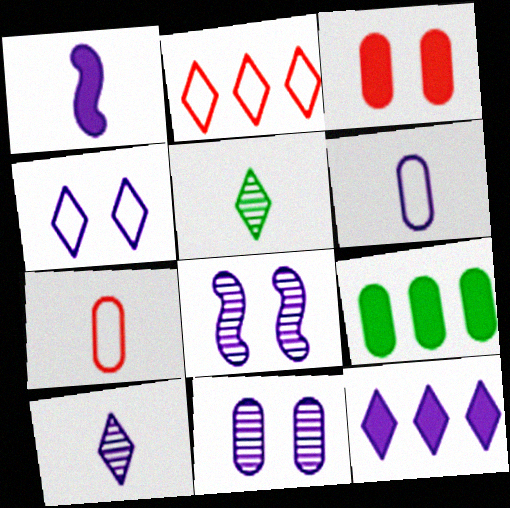[[1, 5, 7], 
[1, 6, 10], 
[4, 10, 12], 
[6, 8, 12], 
[7, 9, 11]]